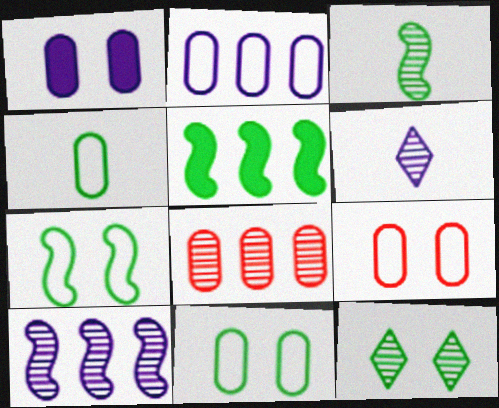[[1, 4, 8], 
[2, 4, 9], 
[3, 5, 7], 
[4, 5, 12], 
[5, 6, 9]]